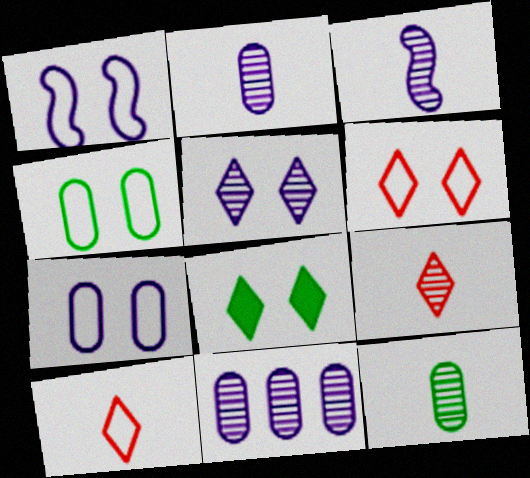[[1, 4, 6], 
[3, 5, 11], 
[3, 9, 12], 
[5, 6, 8]]